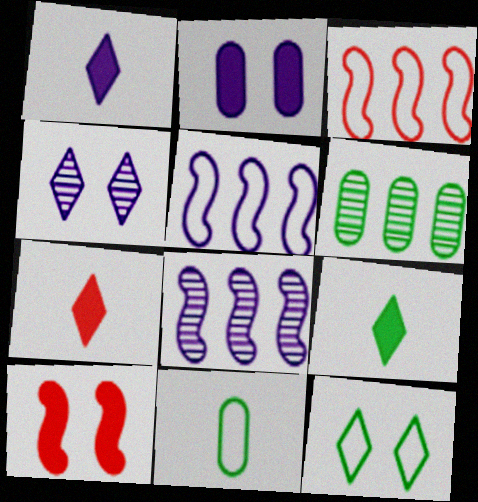[[1, 7, 9]]